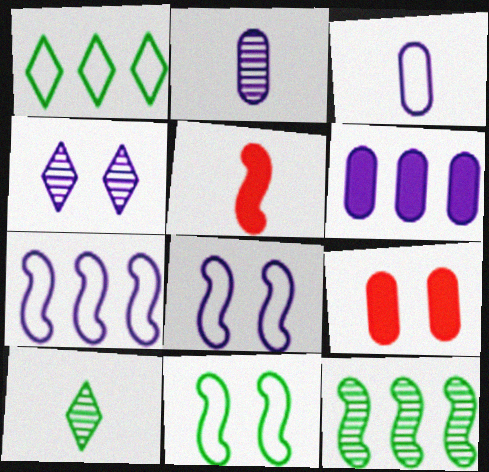[[3, 5, 10], 
[4, 9, 11], 
[5, 8, 12], 
[7, 9, 10]]